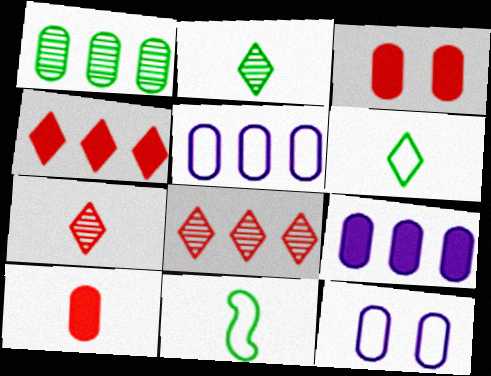[[1, 10, 12]]